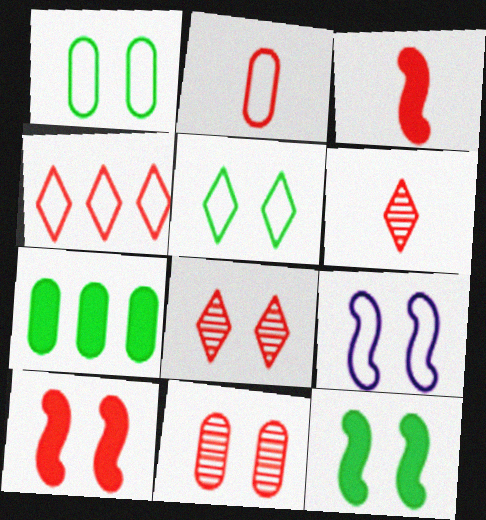[[2, 3, 6], 
[3, 4, 11], 
[6, 7, 9]]